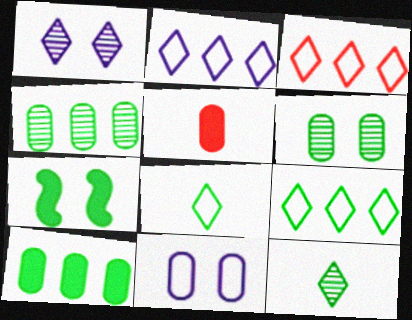[[2, 3, 9], 
[4, 5, 11], 
[4, 7, 8]]